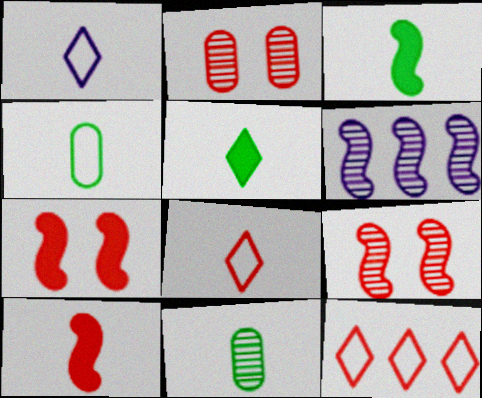[[1, 10, 11], 
[2, 10, 12]]